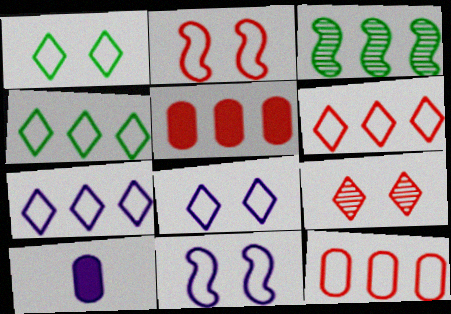[[3, 5, 7], 
[4, 6, 7]]